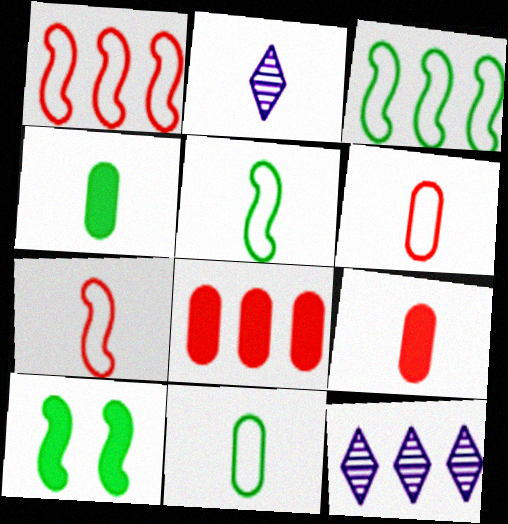[[2, 4, 7], 
[2, 5, 9], 
[3, 8, 12], 
[6, 10, 12]]